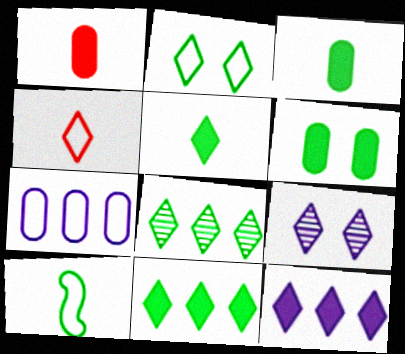[[2, 5, 8], 
[4, 9, 11], 
[6, 8, 10]]